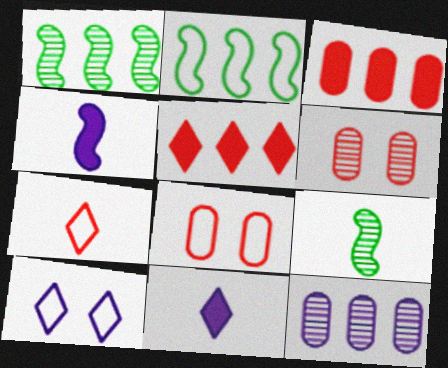[[1, 8, 11], 
[2, 5, 12], 
[2, 6, 11], 
[3, 9, 10], 
[4, 10, 12]]